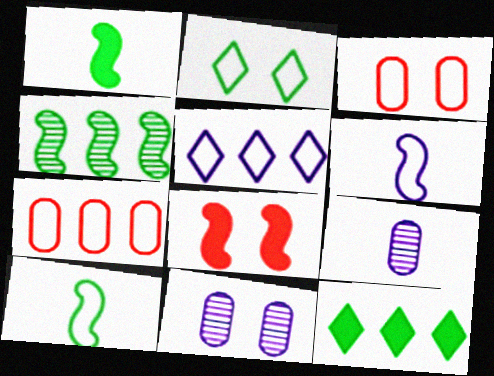[[2, 6, 7], 
[2, 8, 11], 
[3, 5, 10], 
[4, 6, 8]]